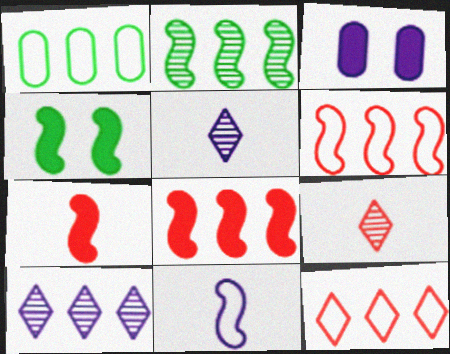[[1, 8, 10], 
[3, 10, 11]]